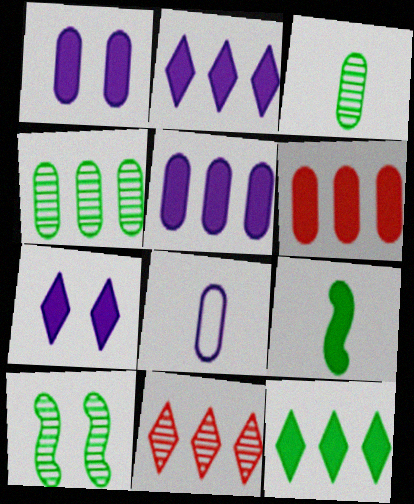[[6, 7, 9]]